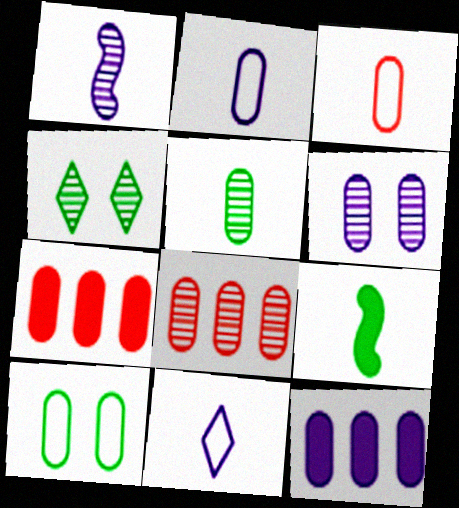[[1, 4, 8], 
[2, 6, 12], 
[5, 6, 8]]